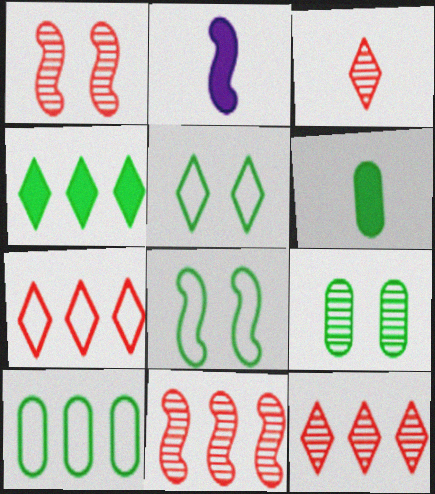[[2, 7, 9], 
[2, 8, 11], 
[6, 9, 10]]